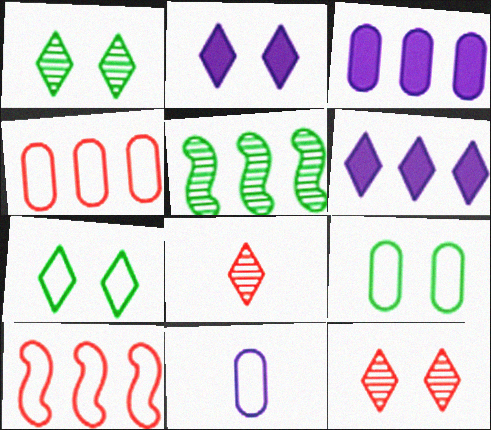[[2, 7, 12], 
[4, 5, 6], 
[4, 9, 11], 
[6, 7, 8], 
[7, 10, 11]]